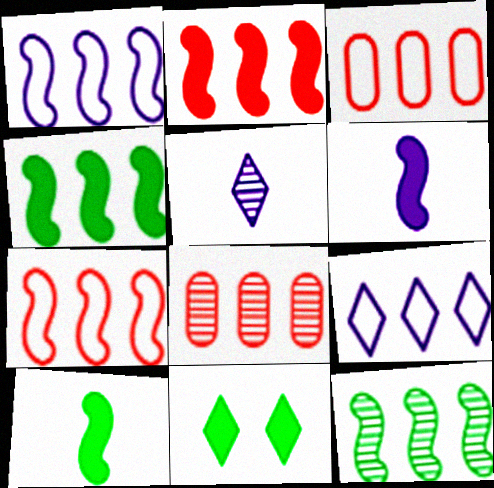[[1, 2, 12], 
[4, 8, 9]]